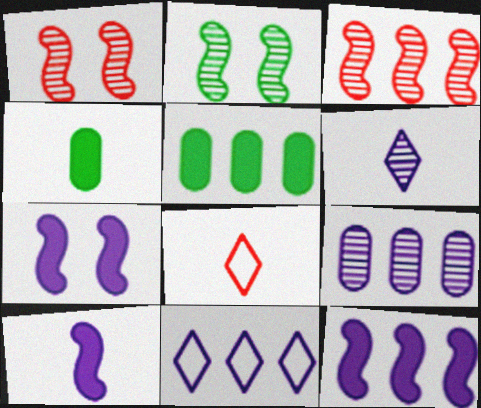[[1, 4, 11], 
[3, 5, 11], 
[7, 10, 12], 
[9, 11, 12]]